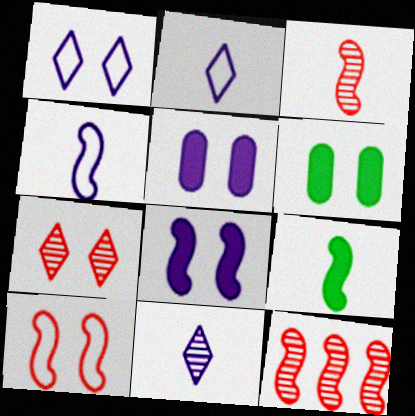[[2, 6, 12], 
[3, 4, 9]]